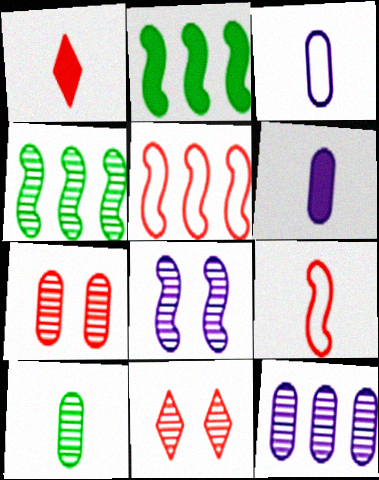[[1, 5, 7], 
[2, 3, 11], 
[2, 8, 9], 
[7, 10, 12]]